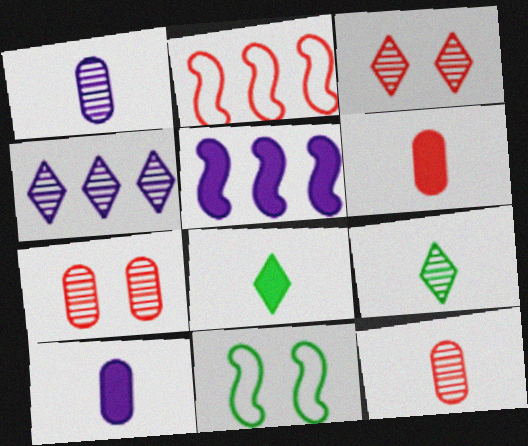[[2, 3, 6], 
[3, 4, 9], 
[4, 6, 11]]